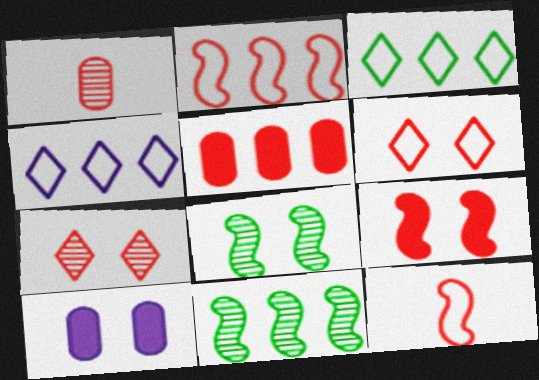[[4, 5, 11], 
[5, 7, 12], 
[6, 8, 10]]